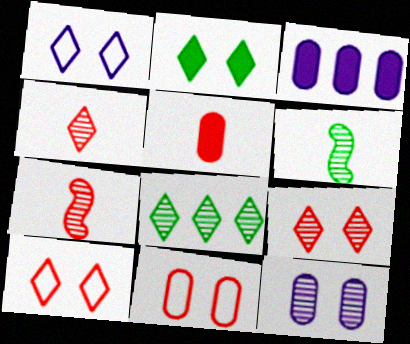[[1, 2, 9], 
[3, 6, 10], 
[7, 8, 12]]